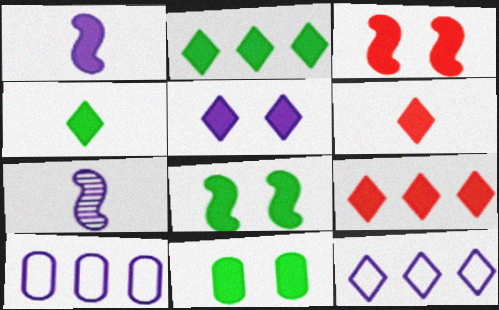[[1, 9, 11], 
[2, 5, 6], 
[3, 5, 11], 
[4, 5, 9], 
[5, 7, 10]]